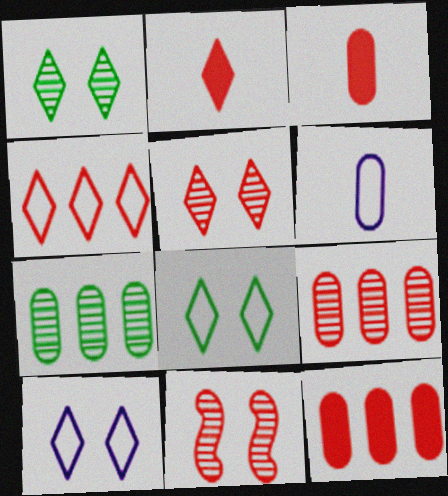[[2, 4, 5], 
[3, 4, 11]]